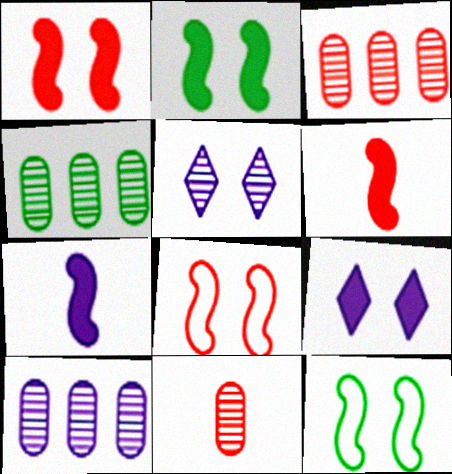[[3, 4, 10]]